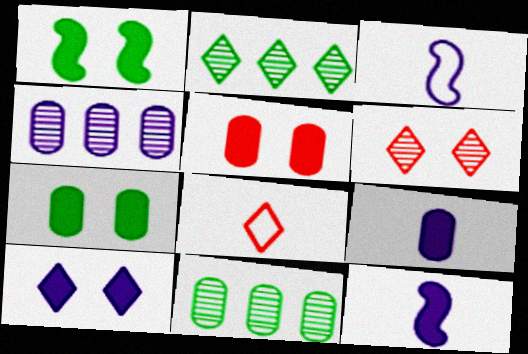[[1, 4, 8], 
[1, 5, 10], 
[2, 3, 5], 
[2, 8, 10], 
[3, 4, 10]]